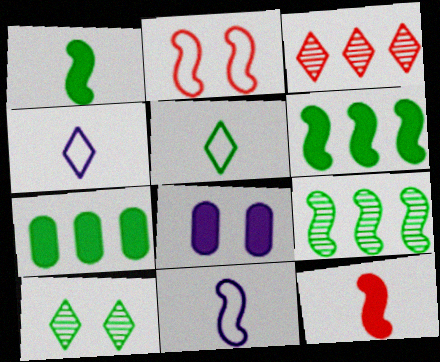[[2, 8, 10]]